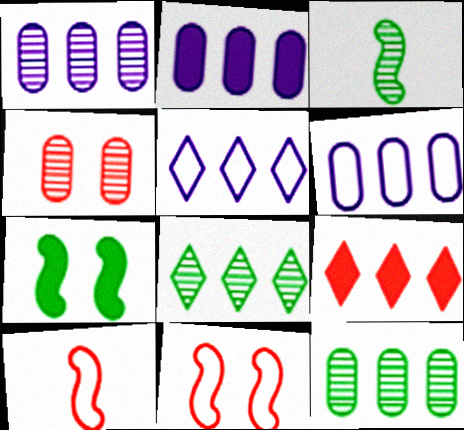[[1, 2, 6], 
[4, 9, 10], 
[5, 8, 9]]